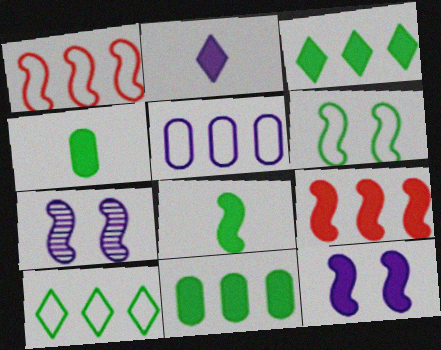[[1, 5, 10], 
[1, 7, 8], 
[2, 5, 7], 
[8, 9, 12]]